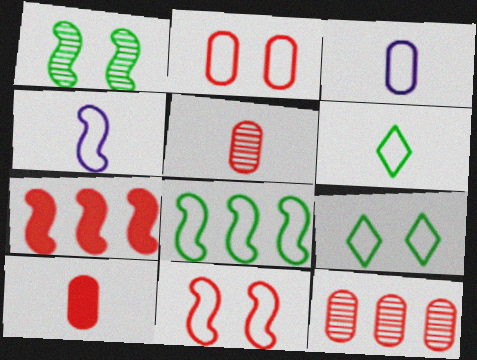[[1, 4, 7], 
[2, 10, 12], 
[4, 8, 11]]